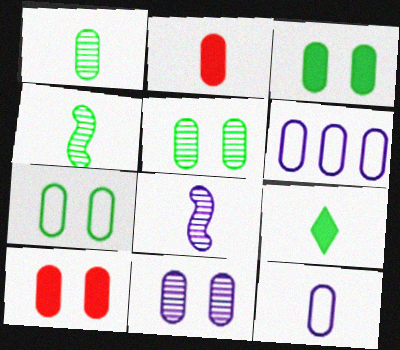[[1, 2, 12], 
[1, 6, 10], 
[2, 5, 6], 
[3, 5, 7], 
[7, 10, 11]]